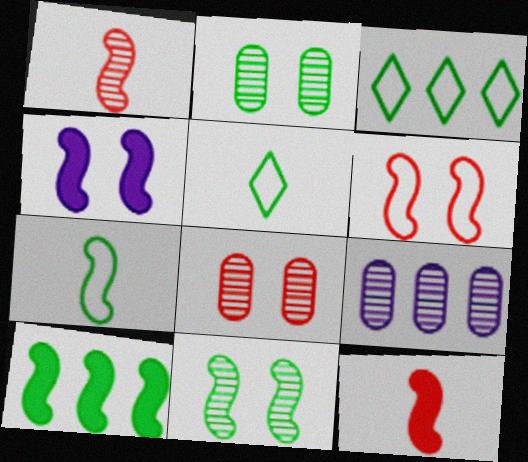[[2, 5, 10], 
[4, 6, 11], 
[4, 10, 12], 
[7, 10, 11]]